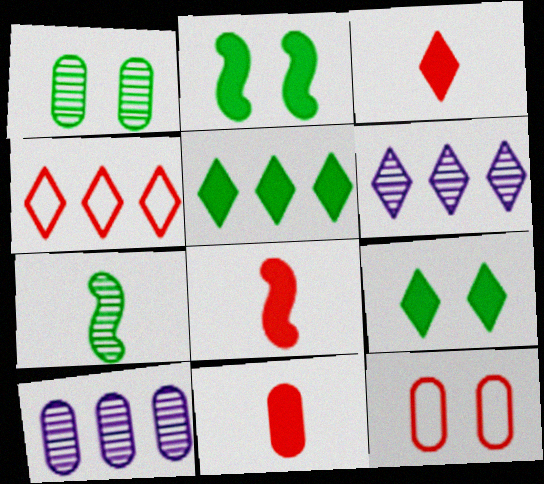[[3, 8, 11], 
[4, 5, 6]]